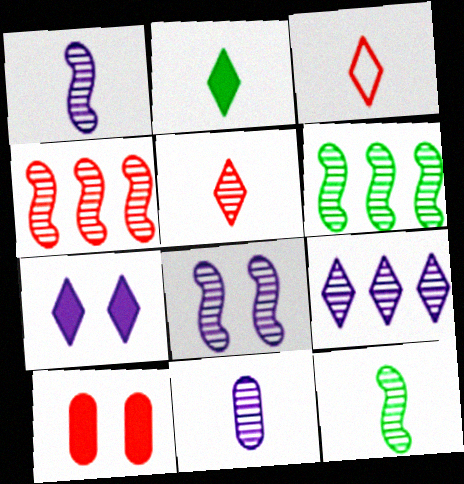[[3, 4, 10], 
[4, 8, 12], 
[5, 11, 12], 
[8, 9, 11]]